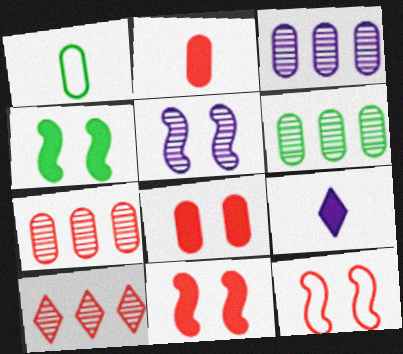[[1, 3, 8], 
[2, 10, 12], 
[3, 6, 7], 
[4, 5, 12], 
[6, 9, 12]]